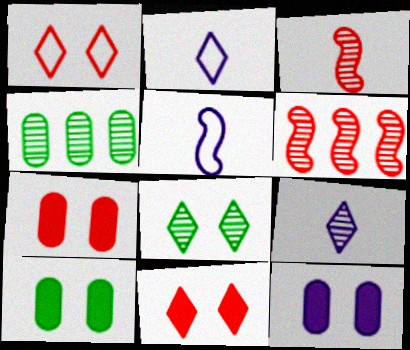[[2, 6, 10], 
[4, 5, 11], 
[7, 10, 12]]